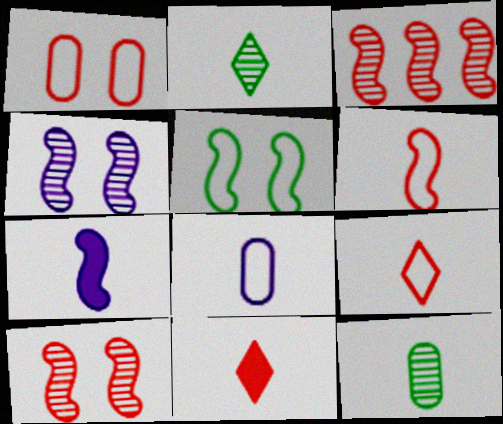[[1, 3, 11], 
[3, 5, 7], 
[7, 9, 12]]